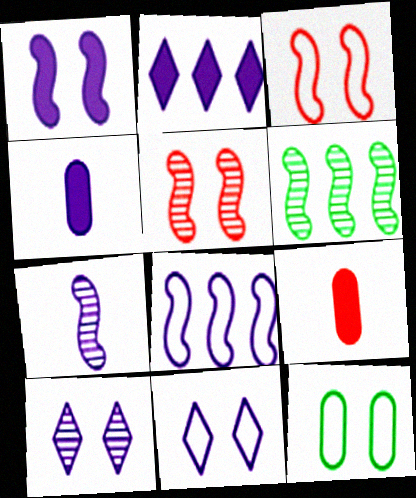[[1, 2, 4], 
[1, 7, 8], 
[3, 11, 12], 
[4, 8, 10], 
[5, 6, 7], 
[6, 9, 11]]